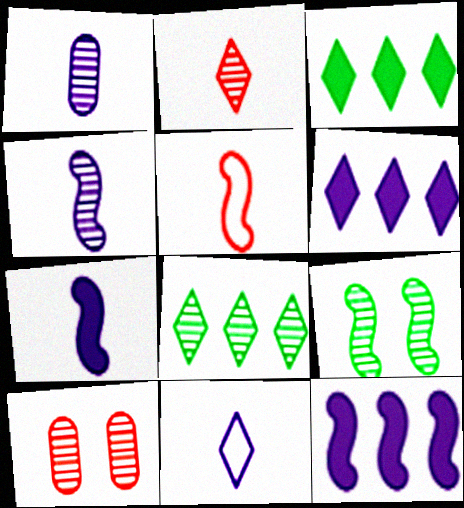[[1, 7, 11], 
[4, 8, 10], 
[5, 9, 12]]